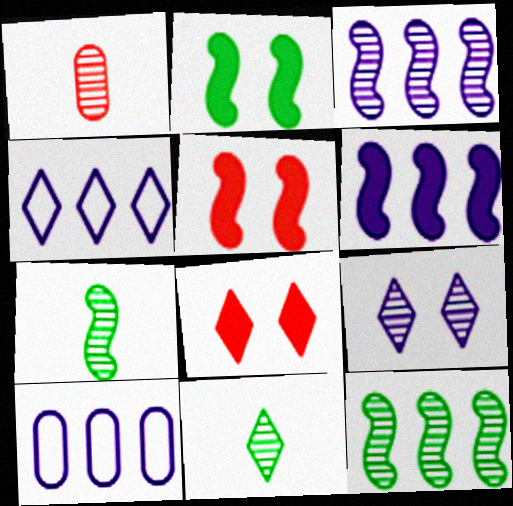[[1, 2, 4], 
[1, 9, 12], 
[4, 8, 11], 
[5, 10, 11], 
[7, 8, 10]]